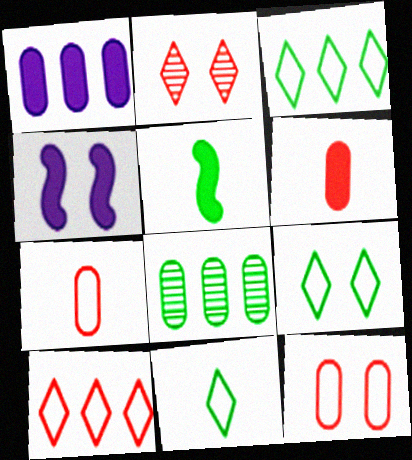[[3, 9, 11], 
[5, 8, 9]]